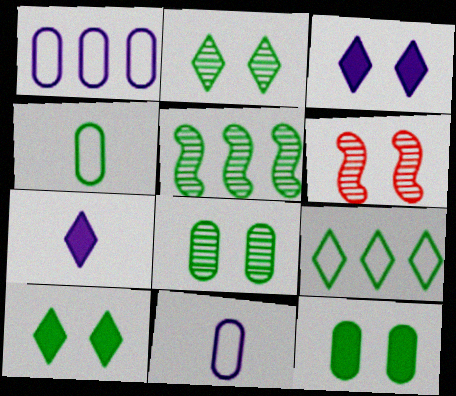[[4, 5, 10]]